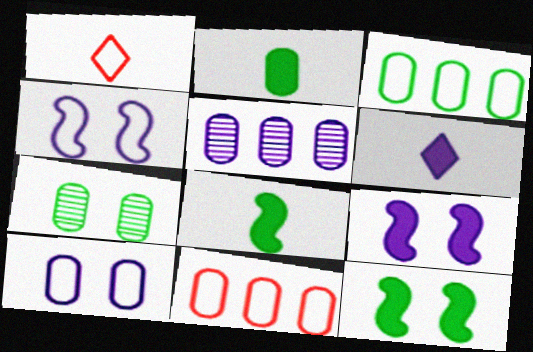[[1, 3, 4], 
[1, 5, 12], 
[2, 3, 7], 
[4, 5, 6]]